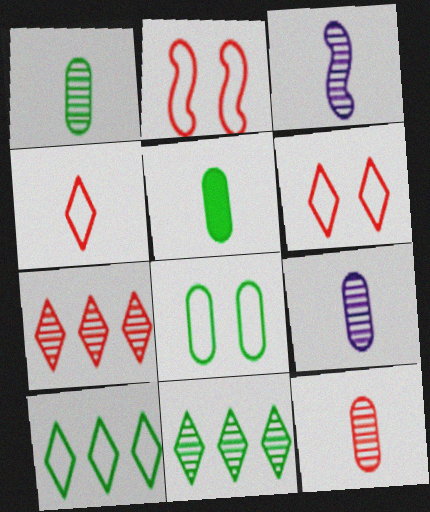[[1, 9, 12], 
[3, 4, 5]]